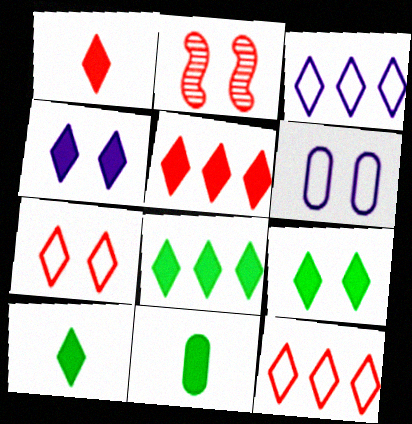[[1, 4, 8], 
[2, 3, 11], 
[2, 6, 9], 
[4, 5, 10], 
[8, 9, 10]]